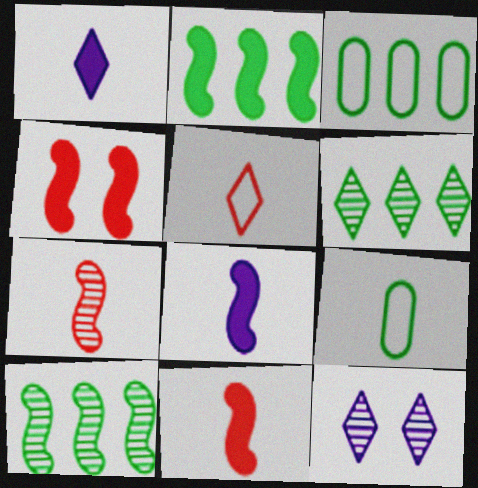[[1, 7, 9], 
[2, 3, 6], 
[2, 4, 8], 
[3, 11, 12]]